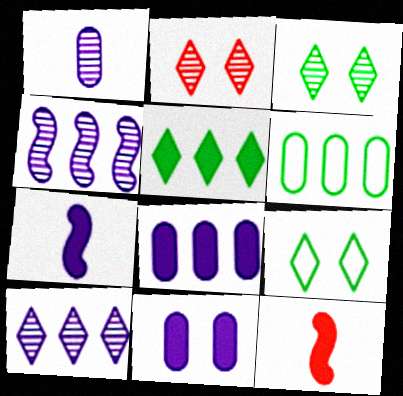[[2, 6, 7], 
[5, 11, 12]]